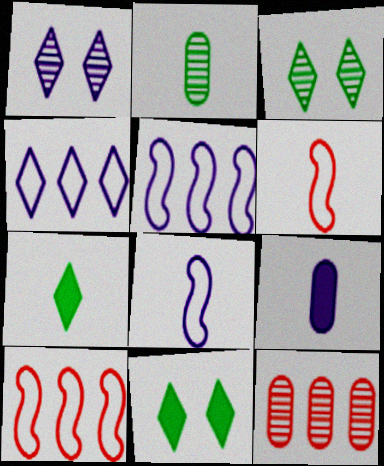[[1, 5, 9], 
[3, 9, 10], 
[8, 11, 12]]